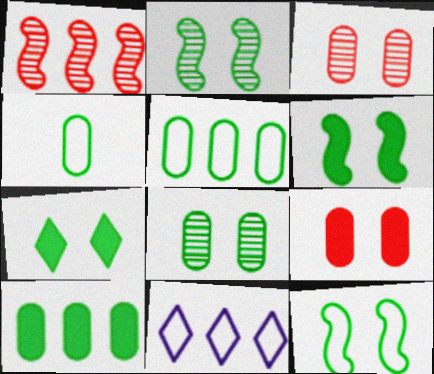[[1, 10, 11], 
[2, 6, 12], 
[4, 8, 10], 
[7, 8, 12]]